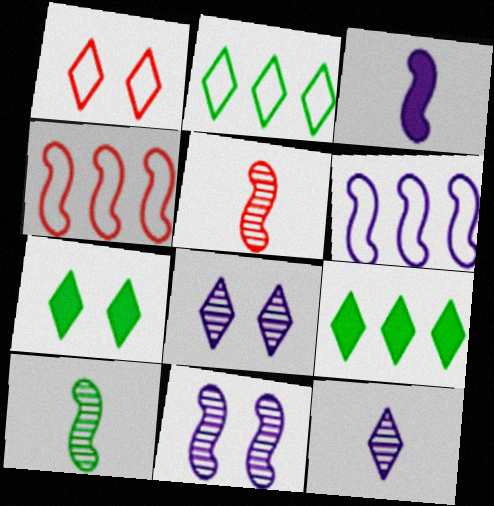[[1, 7, 8], 
[1, 9, 12], 
[3, 6, 11]]